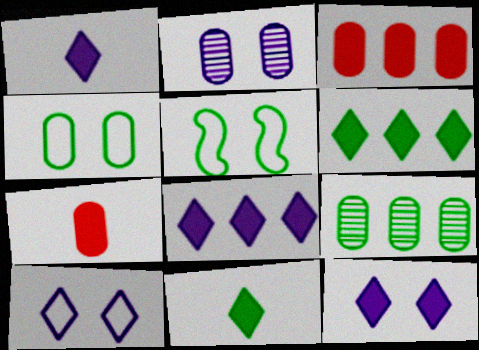[[1, 8, 12], 
[5, 9, 11]]